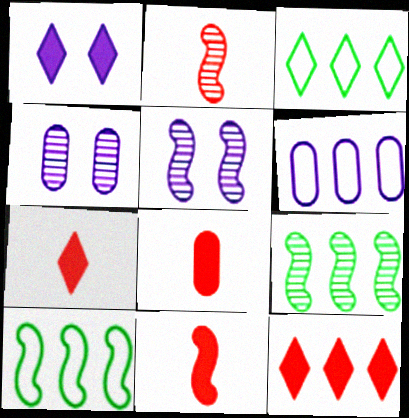[[2, 5, 9], 
[3, 4, 11], 
[3, 5, 8], 
[4, 7, 10], 
[5, 10, 11], 
[6, 9, 12], 
[7, 8, 11]]